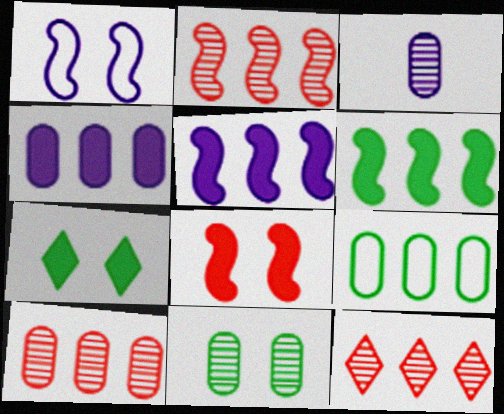[[2, 10, 12], 
[3, 10, 11], 
[4, 9, 10], 
[5, 9, 12]]